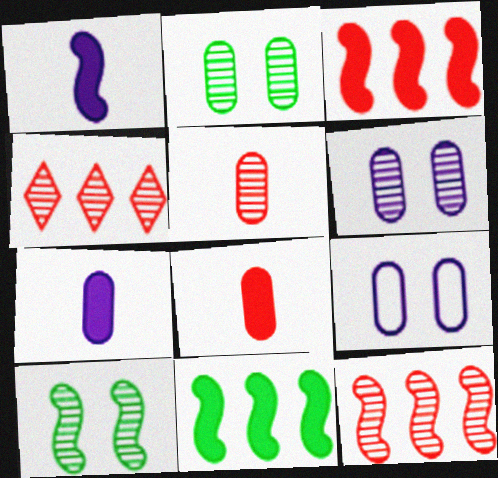[]